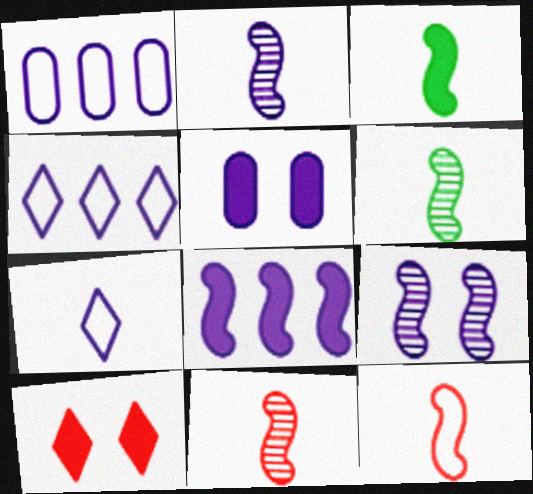[[1, 6, 10], 
[2, 3, 12], 
[2, 4, 5], 
[2, 6, 11]]